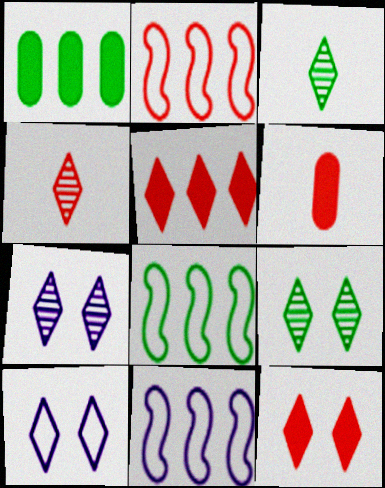[[2, 8, 11], 
[3, 5, 10], 
[6, 7, 8], 
[6, 9, 11], 
[9, 10, 12]]